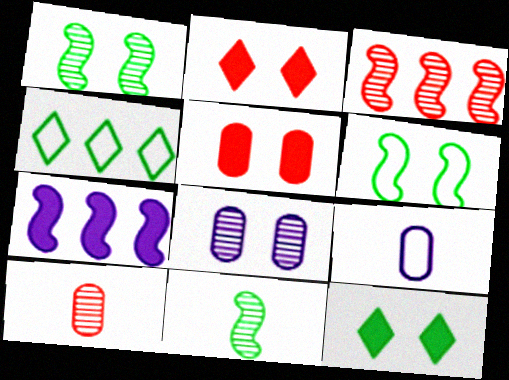[[2, 6, 8], 
[3, 9, 12]]